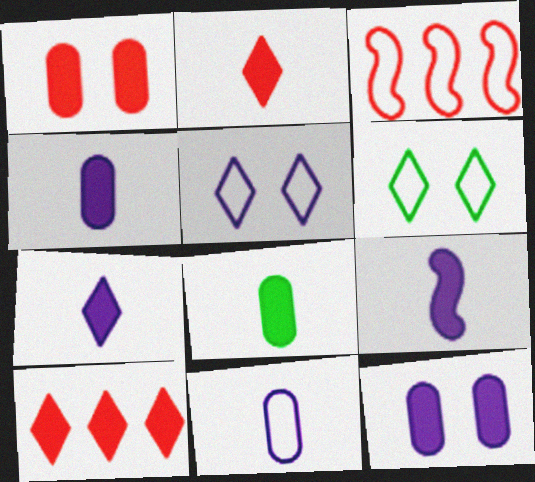[[2, 8, 9], 
[3, 6, 11], 
[4, 7, 9]]